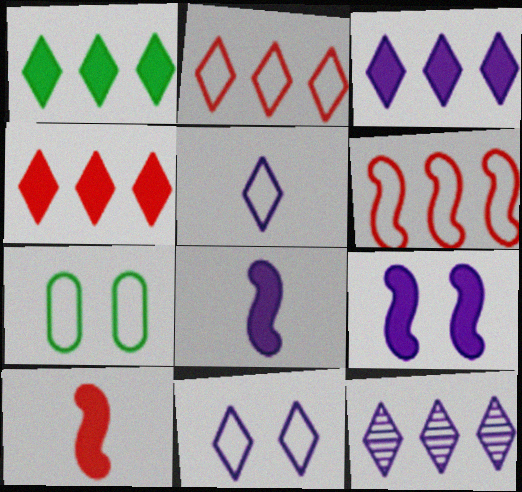[[1, 2, 12], 
[1, 3, 4], 
[5, 6, 7], 
[7, 10, 12]]